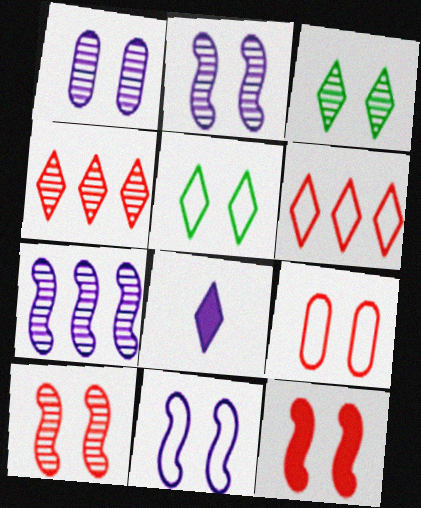[[1, 3, 10], 
[1, 5, 12], 
[3, 6, 8], 
[4, 5, 8], 
[5, 9, 11]]